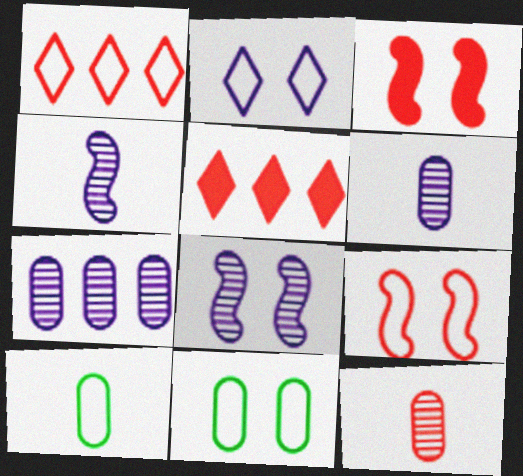[[1, 3, 12], 
[2, 9, 11], 
[4, 5, 11], 
[5, 8, 10], 
[5, 9, 12]]